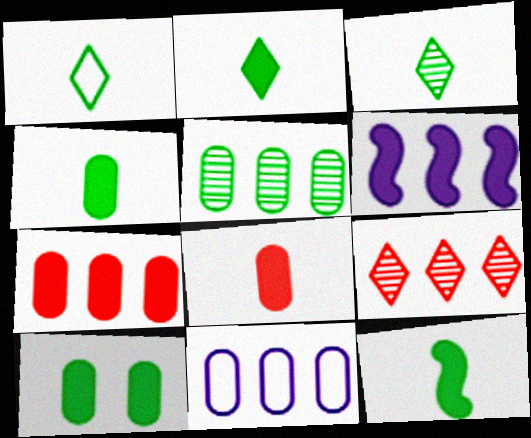[[1, 2, 3], 
[2, 4, 12], 
[5, 7, 11]]